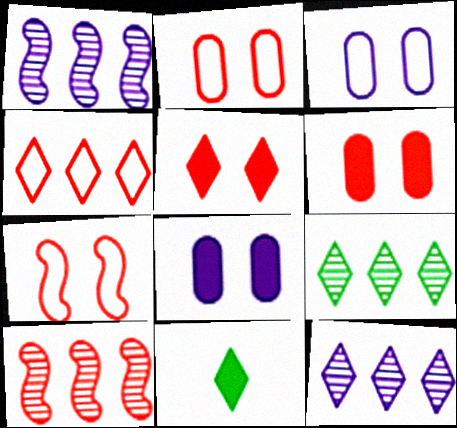[[1, 2, 11], 
[3, 10, 11]]